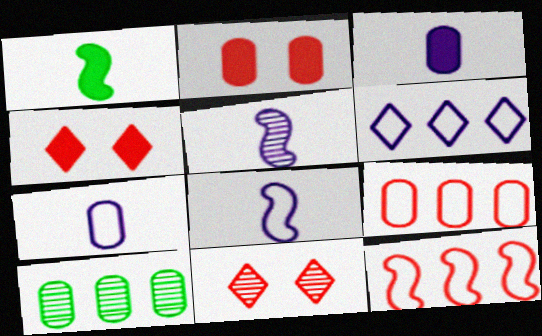[[2, 7, 10], 
[4, 8, 10], 
[5, 10, 11]]